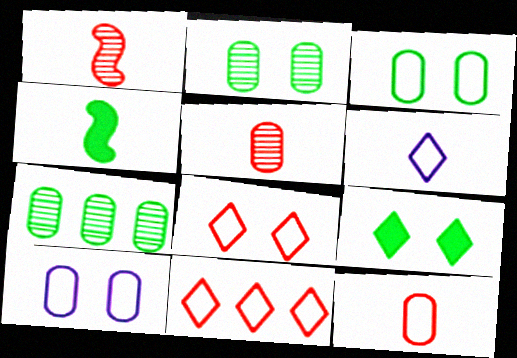[[4, 5, 6]]